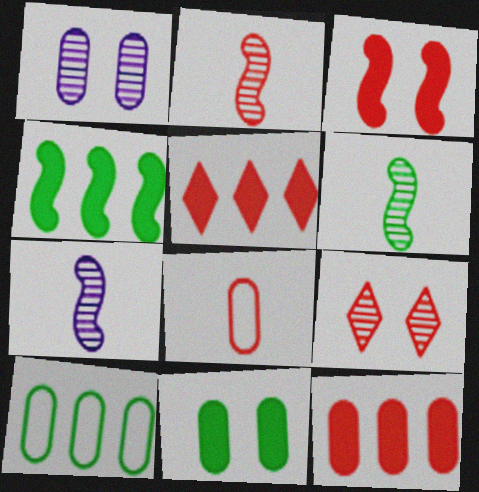[[2, 6, 7]]